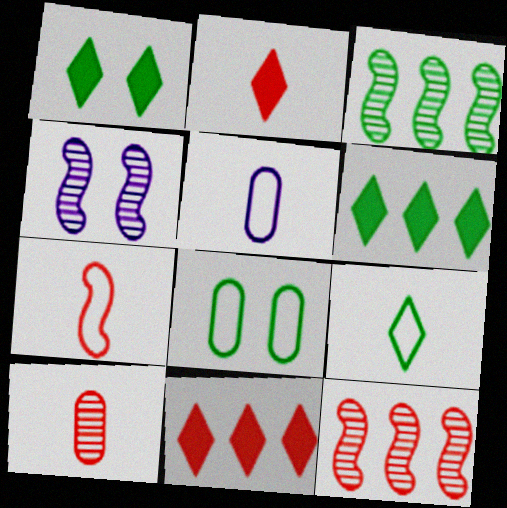[[1, 5, 12], 
[2, 7, 10], 
[5, 7, 9]]